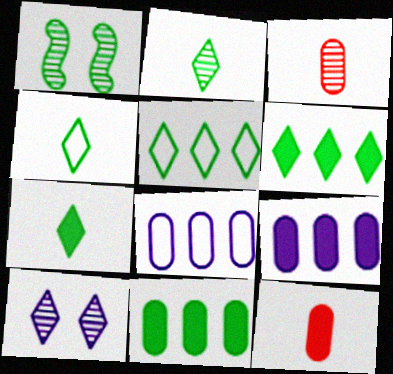[[1, 4, 11], 
[2, 4, 7]]